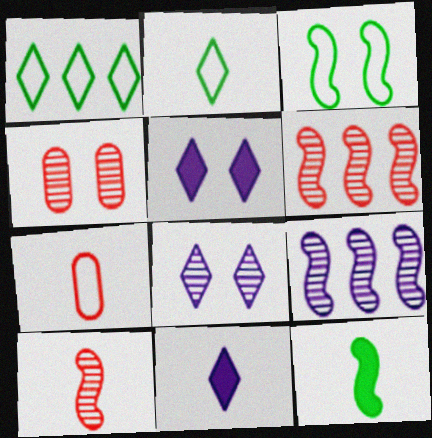[[3, 4, 5]]